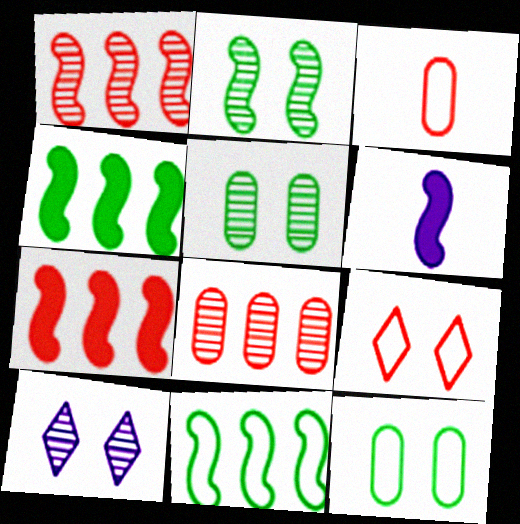[[3, 4, 10]]